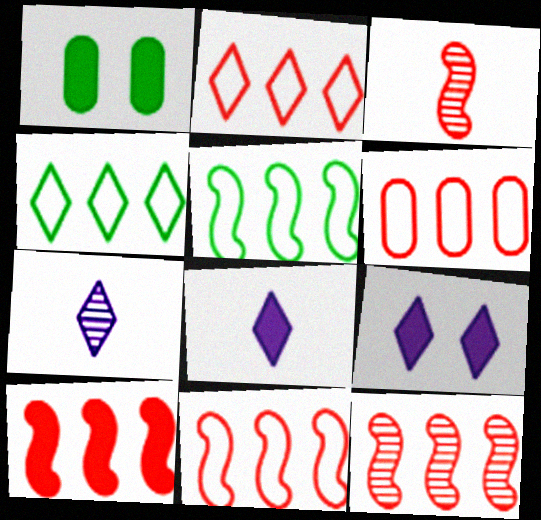[[1, 7, 11], 
[1, 8, 10], 
[2, 6, 11], 
[10, 11, 12]]